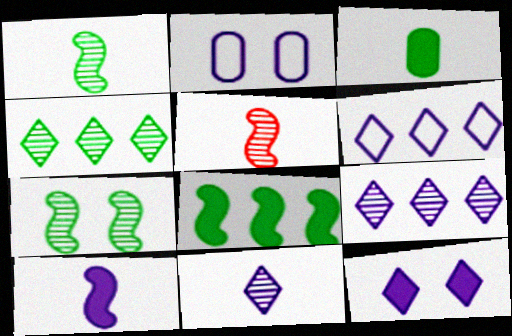[[2, 9, 10], 
[6, 11, 12]]